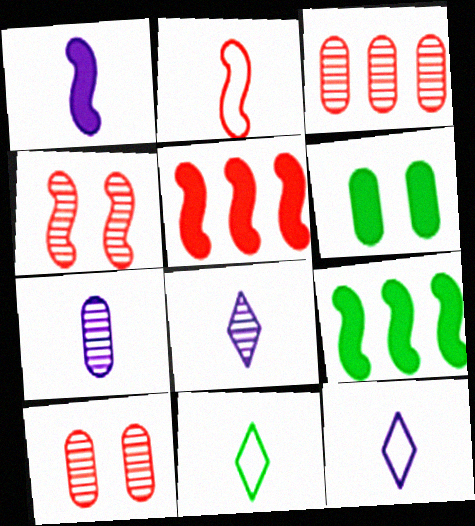[[1, 7, 12], 
[2, 4, 5], 
[9, 10, 12]]